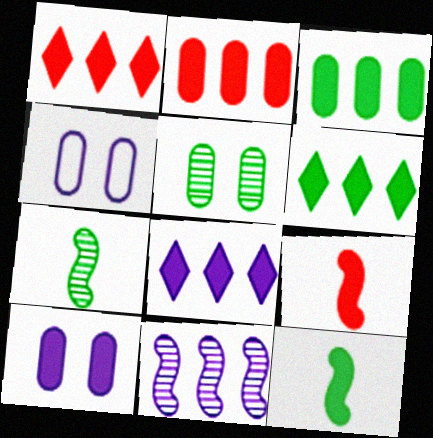[[1, 4, 7], 
[1, 6, 8], 
[1, 10, 12], 
[6, 9, 10]]